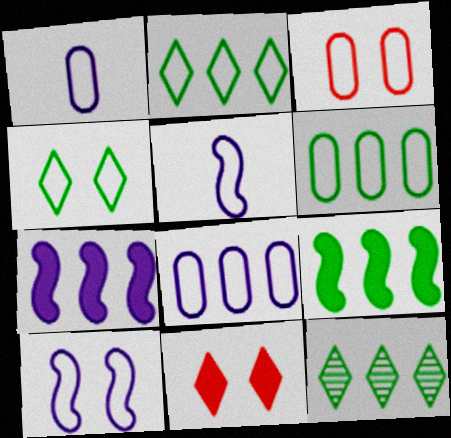[[1, 3, 6], 
[2, 3, 5], 
[3, 4, 10], 
[6, 9, 12]]